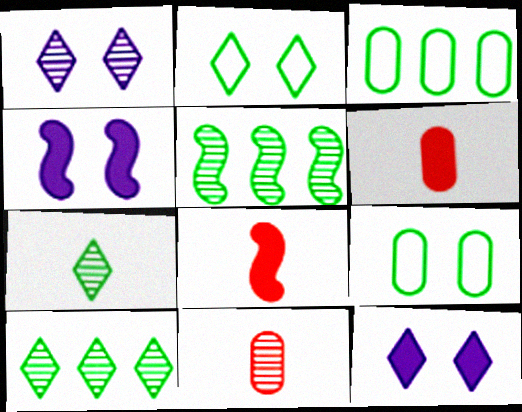[[1, 3, 8], 
[1, 5, 11]]